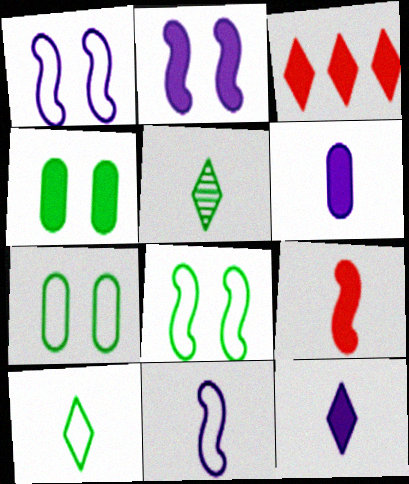[]